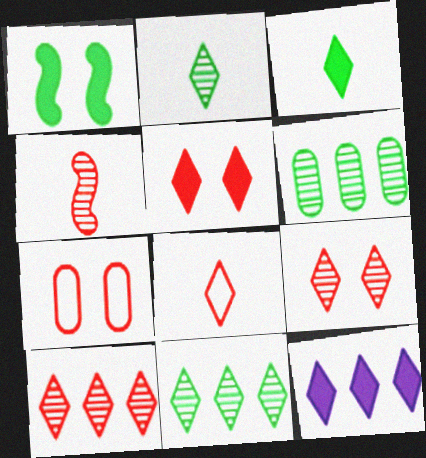[[3, 5, 12], 
[5, 8, 10]]